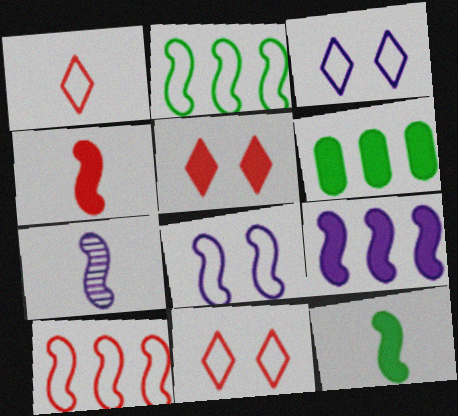[[6, 7, 11], 
[7, 8, 9]]